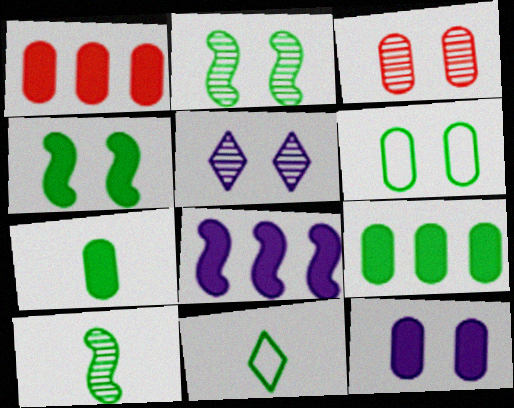[[1, 7, 12], 
[2, 3, 5], 
[2, 9, 11], 
[3, 6, 12], 
[3, 8, 11], 
[7, 10, 11]]